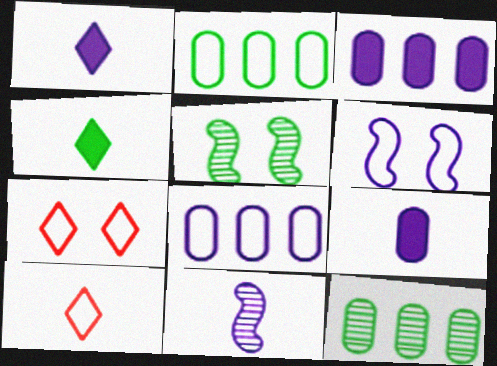[[2, 4, 5], 
[2, 6, 10], 
[3, 5, 10]]